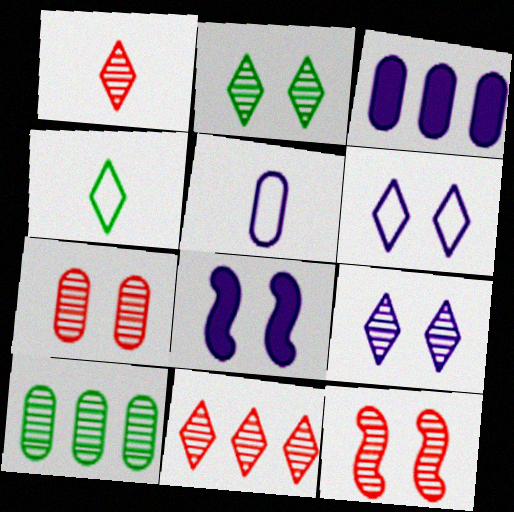[[3, 4, 12]]